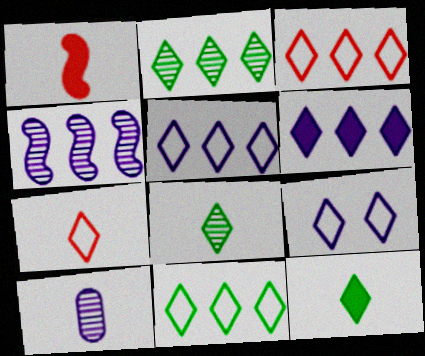[[2, 3, 6], 
[3, 5, 11], 
[7, 9, 11]]